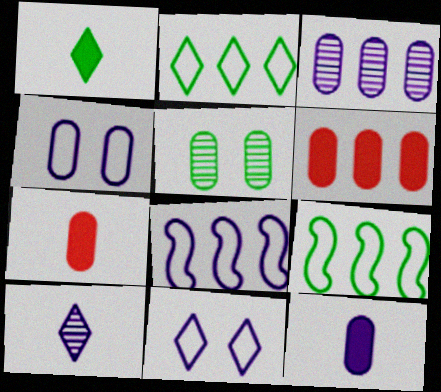[[1, 5, 9], 
[3, 4, 12]]